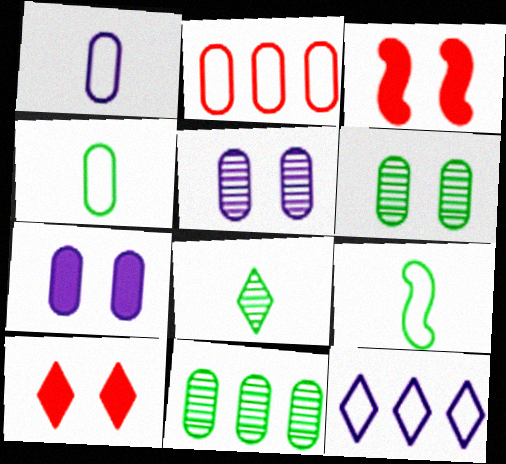[[8, 10, 12]]